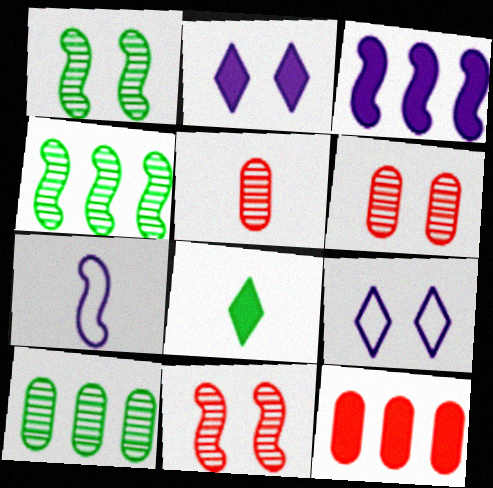[[5, 7, 8]]